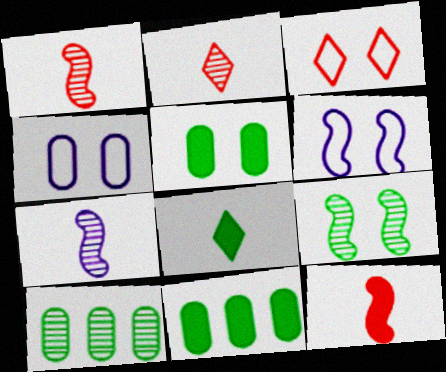[[2, 6, 11], 
[3, 7, 11]]